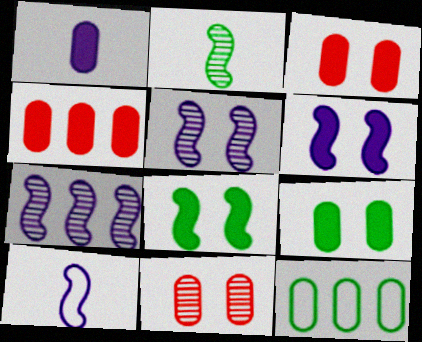[[1, 4, 9], 
[1, 11, 12], 
[6, 7, 10]]